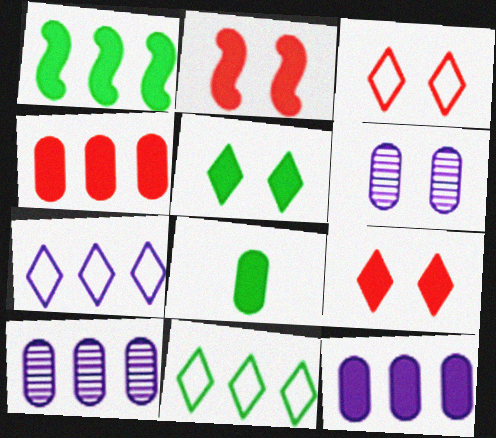[[1, 5, 8]]